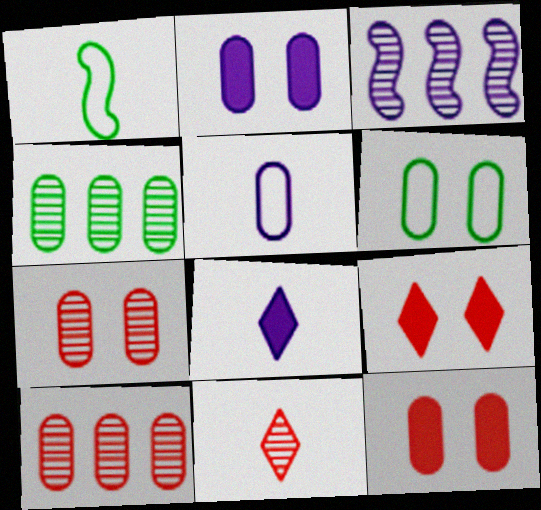[[2, 6, 7], 
[4, 5, 12]]